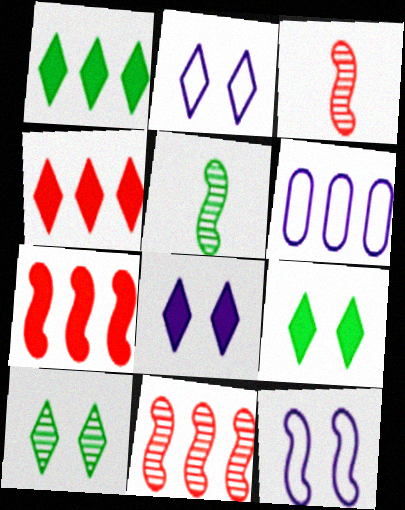[[1, 6, 11], 
[3, 6, 9], 
[5, 7, 12]]